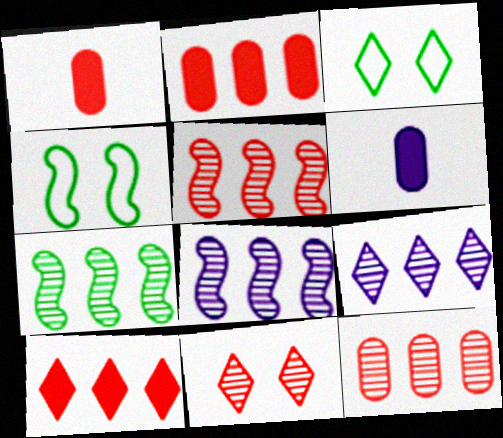[[1, 3, 8], 
[1, 4, 9], 
[3, 5, 6], 
[5, 7, 8], 
[7, 9, 12]]